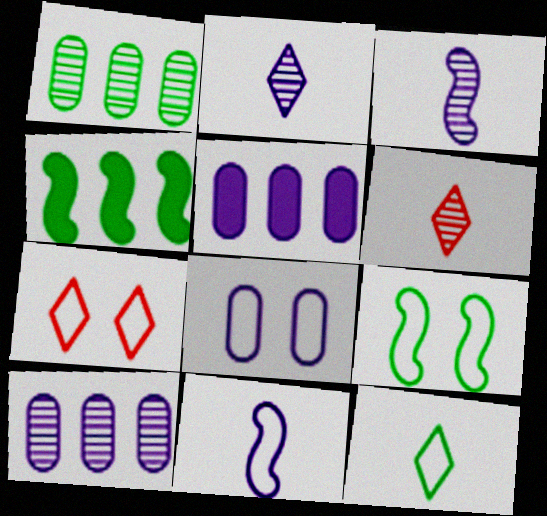[[4, 6, 8], 
[5, 6, 9], 
[7, 8, 9]]